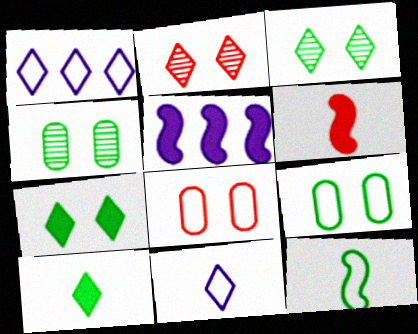[[1, 2, 10], 
[1, 4, 6], 
[1, 8, 12]]